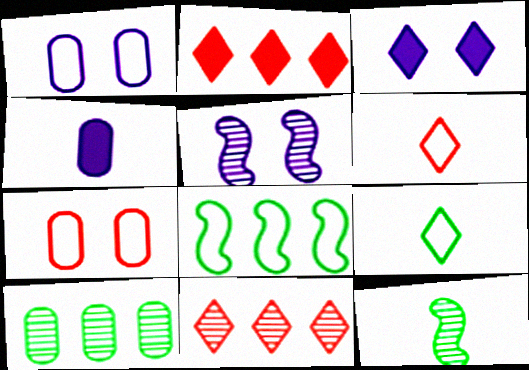[[1, 2, 12], 
[1, 3, 5], 
[1, 6, 8], 
[3, 9, 11], 
[4, 6, 12], 
[4, 7, 10]]